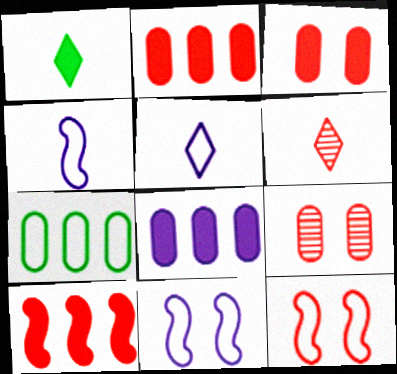[[1, 5, 6], 
[2, 6, 12], 
[5, 7, 12]]